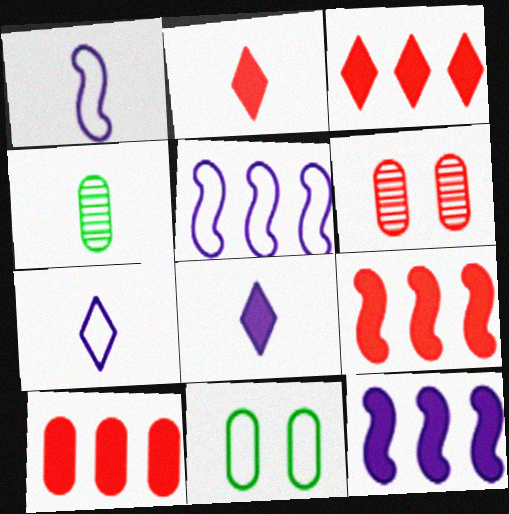[[1, 2, 4], 
[3, 9, 10]]